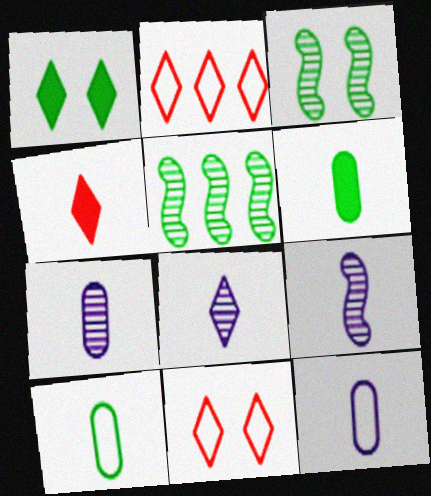[[1, 2, 8], 
[1, 5, 10], 
[4, 9, 10], 
[7, 8, 9]]